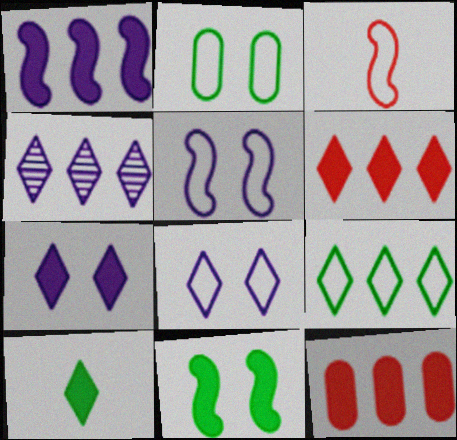[[4, 6, 9], 
[6, 7, 10]]